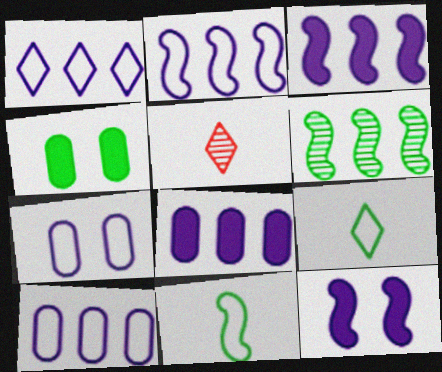[[1, 2, 10], 
[2, 4, 5], 
[4, 6, 9]]